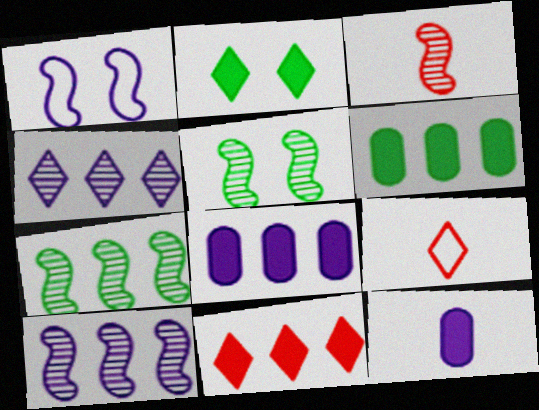[[1, 4, 12], 
[2, 4, 9], 
[3, 5, 10], 
[5, 8, 9]]